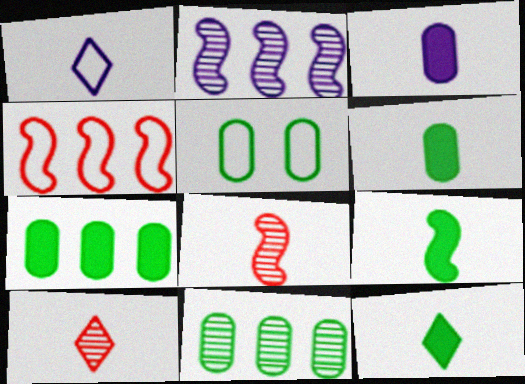[[1, 4, 5], 
[1, 6, 8], 
[1, 10, 12], 
[5, 6, 11], 
[6, 9, 12]]